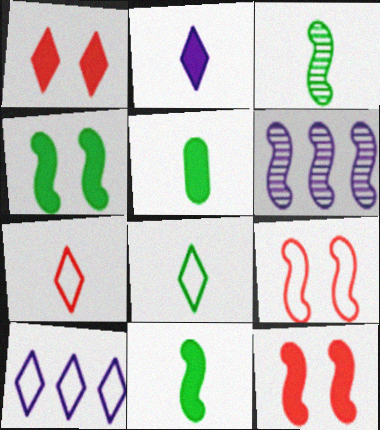[[3, 5, 8], 
[6, 9, 11]]